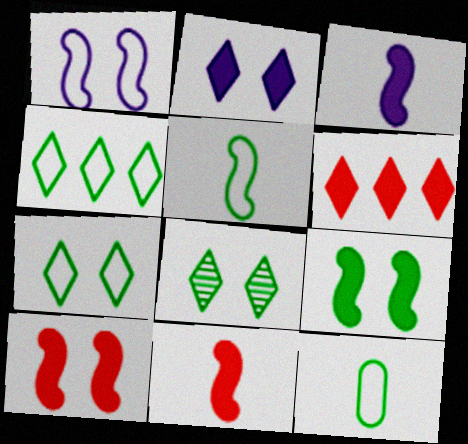[]